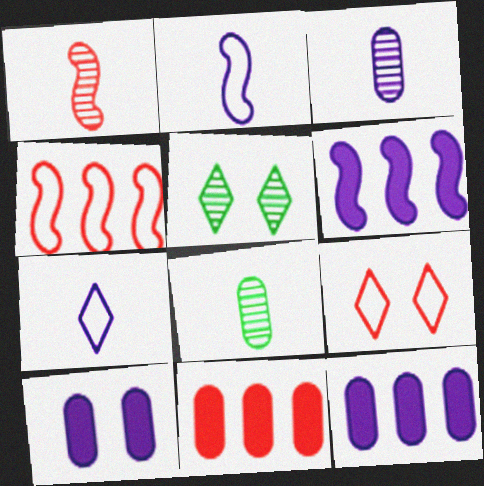[[1, 9, 11], 
[2, 5, 11], 
[6, 8, 9]]